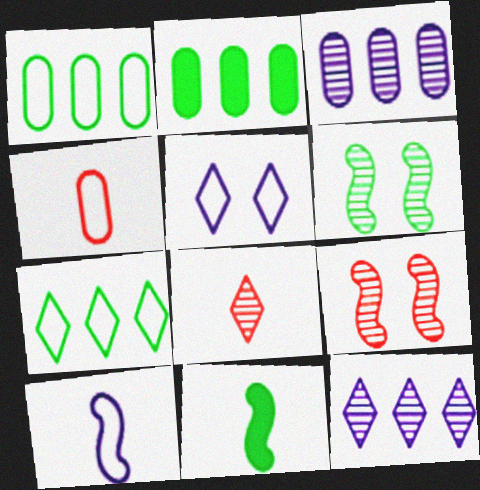[[3, 6, 8]]